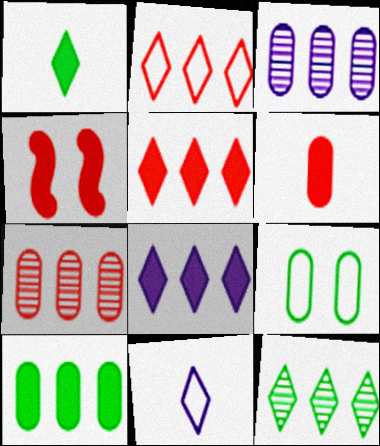[[2, 8, 12], 
[3, 6, 9], 
[4, 5, 6]]